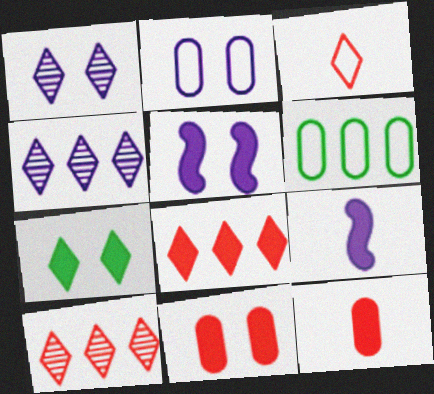[[1, 2, 5], 
[2, 4, 9], 
[3, 4, 7], 
[5, 7, 11]]